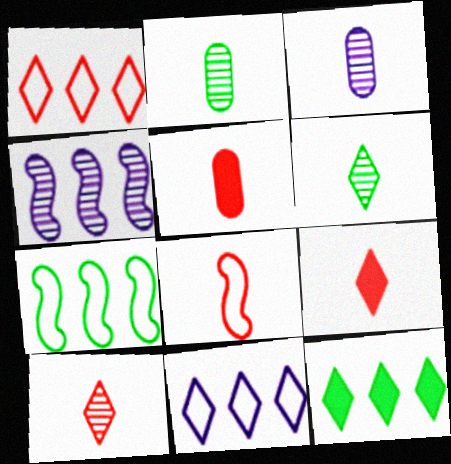[[5, 8, 10]]